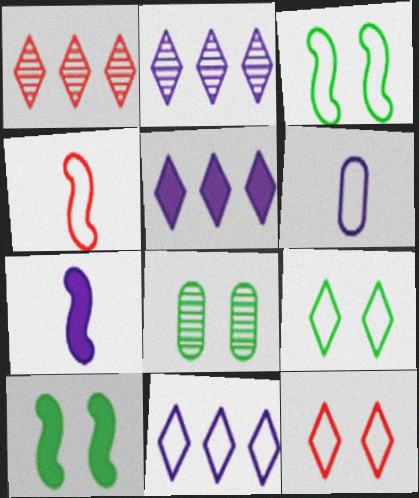[[1, 6, 10], 
[2, 5, 11], 
[4, 5, 8], 
[8, 9, 10]]